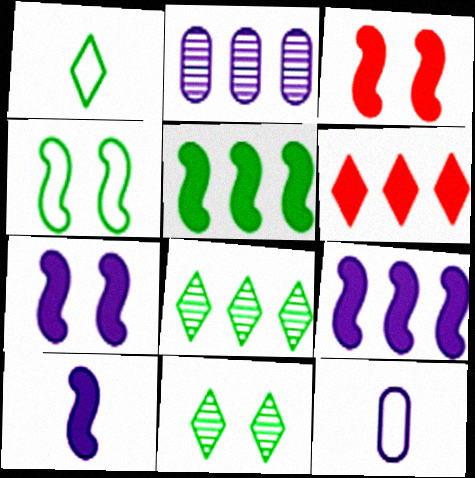[[1, 2, 3], 
[3, 5, 10], 
[3, 8, 12], 
[7, 9, 10]]